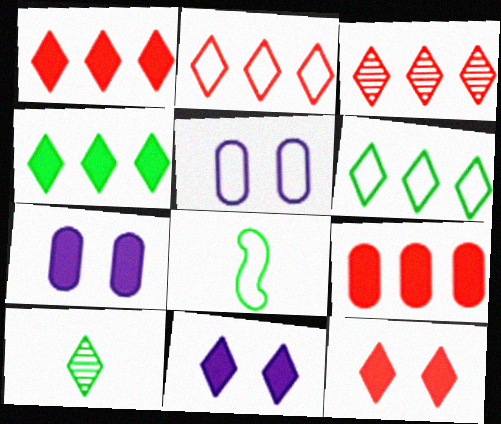[[1, 2, 3], 
[2, 5, 8], 
[2, 10, 11], 
[3, 7, 8]]